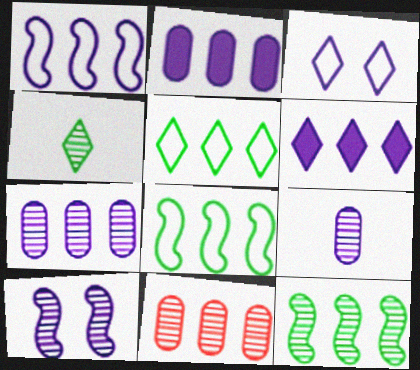[[1, 6, 7], 
[4, 10, 11], 
[6, 8, 11]]